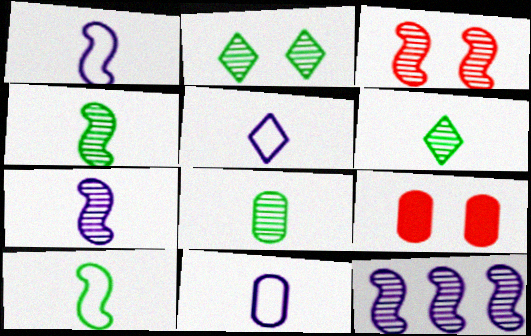[[1, 5, 11], 
[3, 4, 12], 
[4, 6, 8]]